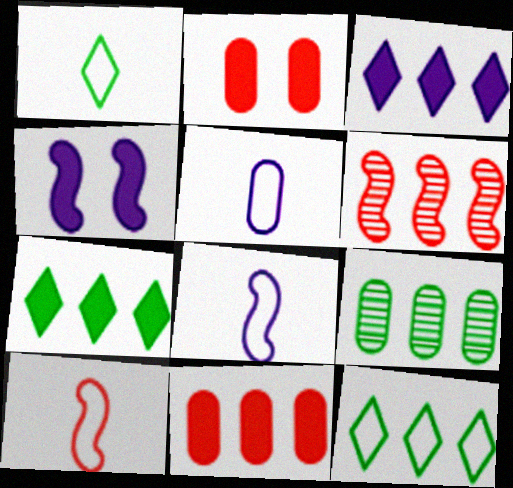[[1, 5, 10], 
[2, 5, 9]]